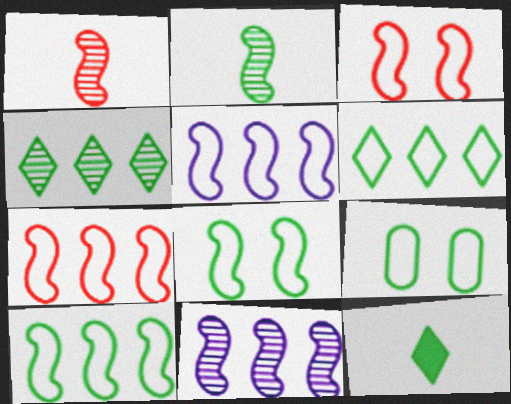[[5, 7, 10]]